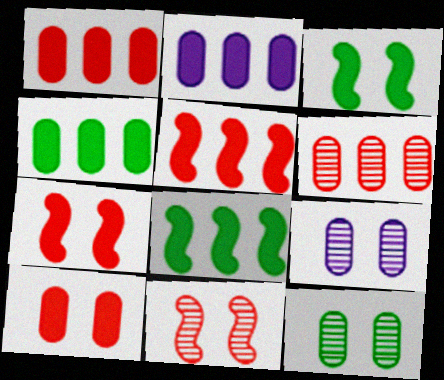[[1, 2, 4]]